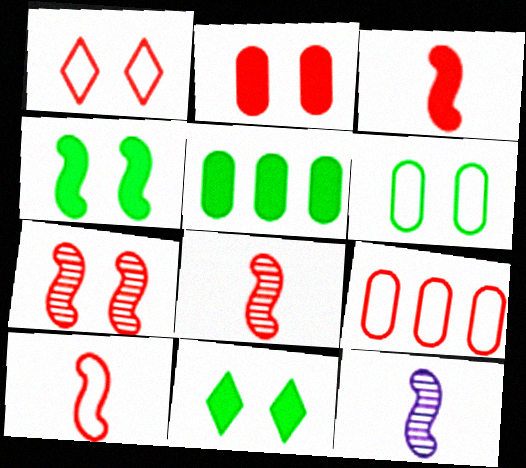[[1, 2, 7], 
[1, 5, 12], 
[1, 9, 10], 
[3, 8, 10], 
[9, 11, 12]]